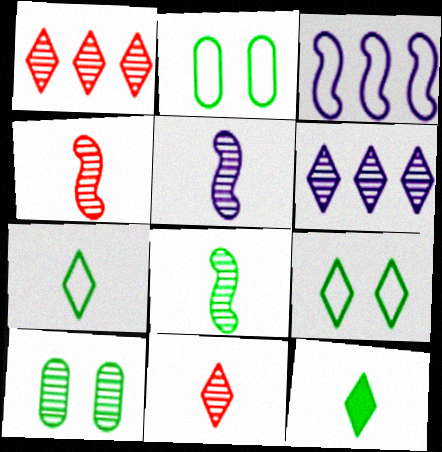[[1, 5, 10], 
[4, 5, 8], 
[4, 6, 10]]